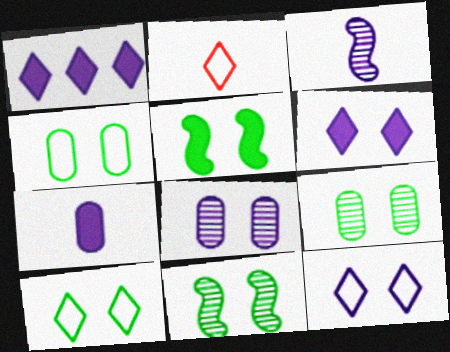[[5, 9, 10]]